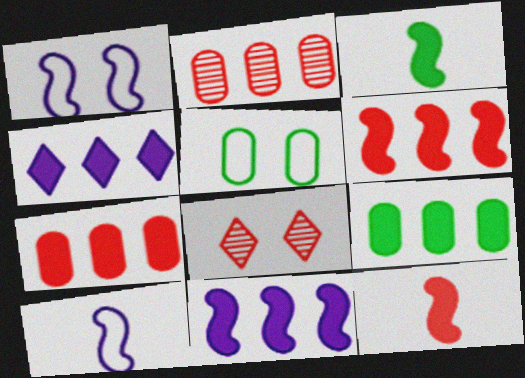[[4, 6, 9], 
[8, 9, 10]]